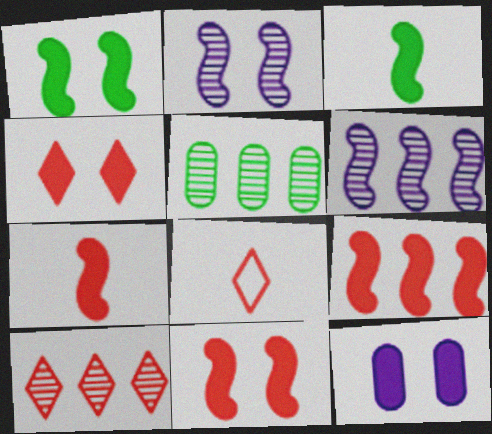[[1, 4, 12], 
[4, 8, 10], 
[5, 6, 10], 
[7, 9, 11]]